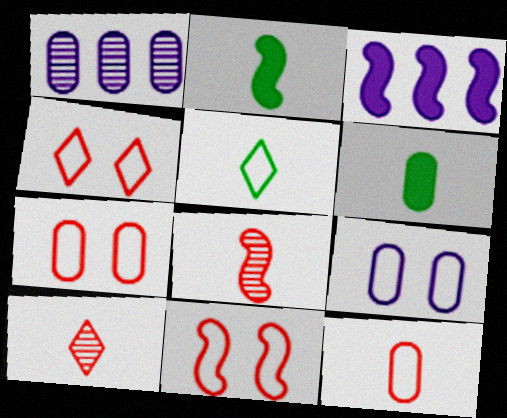[[1, 2, 4], 
[1, 6, 7], 
[4, 7, 11]]